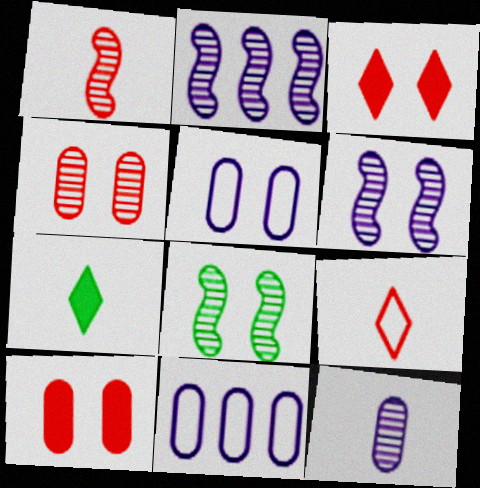[[1, 2, 8], 
[3, 5, 8]]